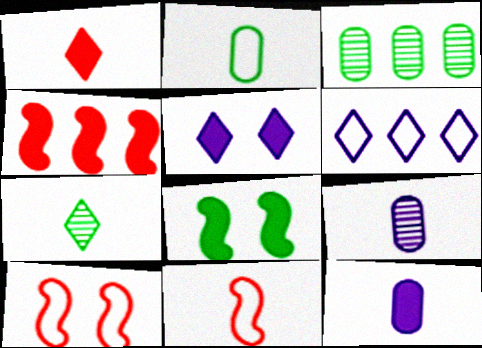[[2, 6, 10], 
[3, 4, 6], 
[3, 5, 11], 
[7, 11, 12]]